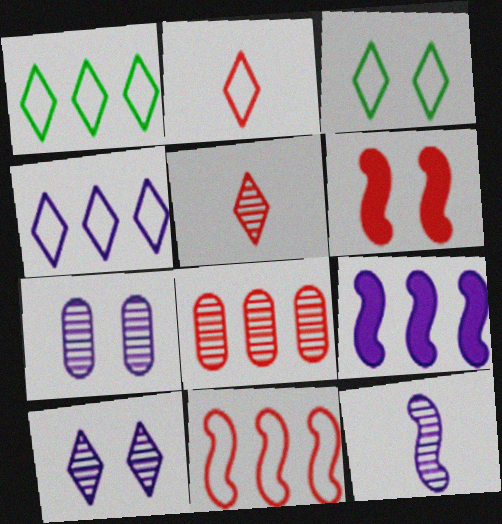[[1, 8, 9], 
[2, 3, 4], 
[2, 6, 8], 
[3, 6, 7]]